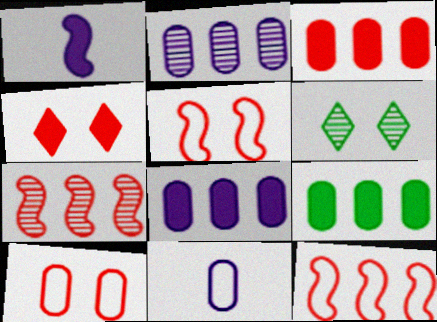[[1, 4, 9], 
[3, 8, 9]]